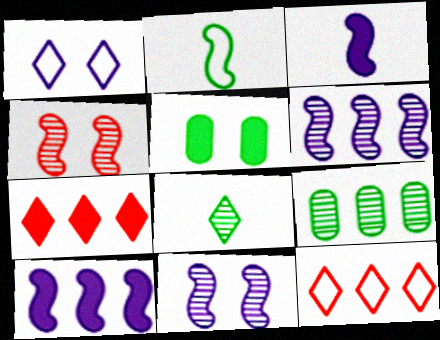[[1, 4, 5], 
[1, 7, 8], 
[2, 4, 10], 
[3, 5, 7], 
[9, 10, 12]]